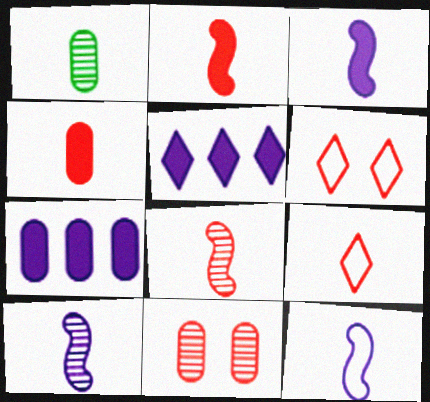[[1, 3, 9], 
[3, 10, 12], 
[4, 8, 9]]